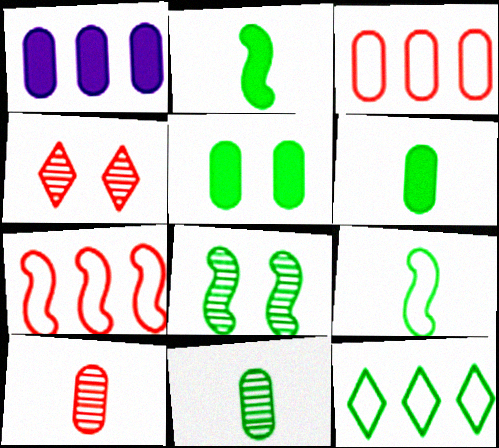[[1, 4, 9], 
[6, 8, 12]]